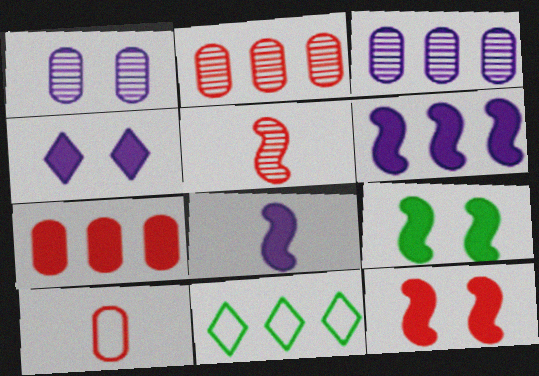[[2, 6, 11]]